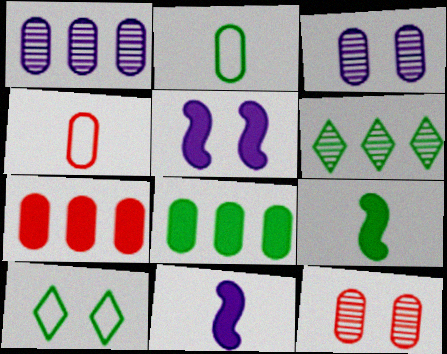[[2, 3, 7], 
[3, 4, 8], 
[4, 5, 6], 
[4, 7, 12], 
[5, 10, 12]]